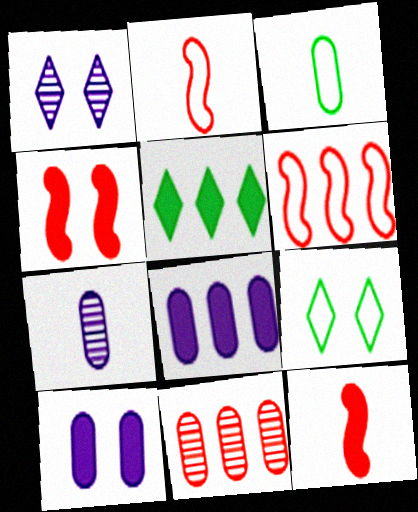[[3, 10, 11], 
[5, 10, 12]]